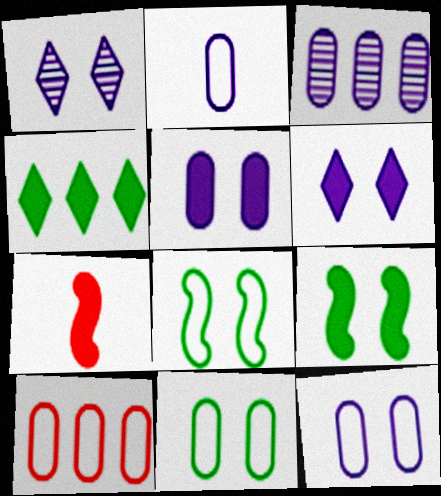[[2, 3, 5], 
[2, 10, 11], 
[4, 5, 7]]